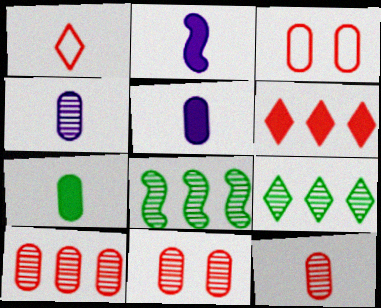[[2, 3, 9], 
[10, 11, 12]]